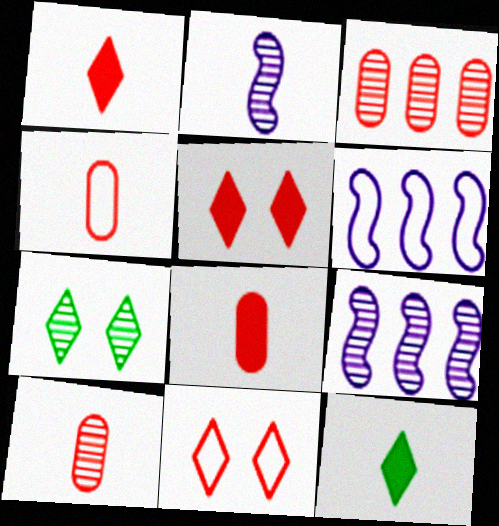[[2, 3, 7], 
[2, 4, 12], 
[4, 8, 10], 
[6, 7, 8], 
[7, 9, 10]]